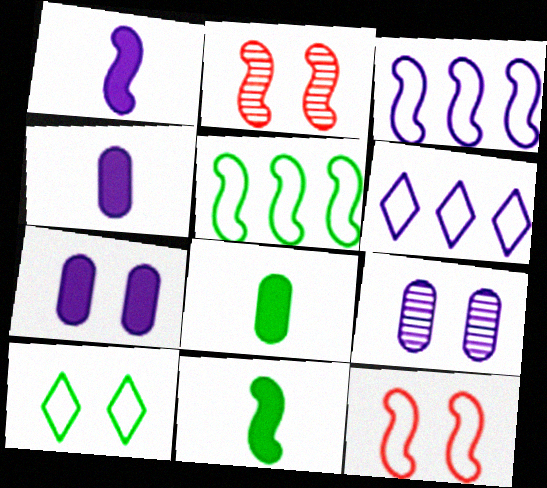[[1, 2, 5], 
[1, 6, 9], 
[2, 3, 11], 
[2, 6, 8], 
[2, 7, 10]]